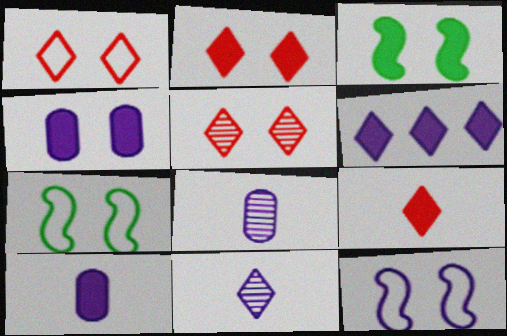[[1, 2, 5], 
[2, 3, 4], 
[4, 5, 7], 
[6, 8, 12]]